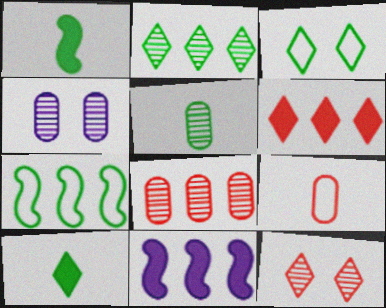[[2, 3, 10], 
[4, 5, 8]]